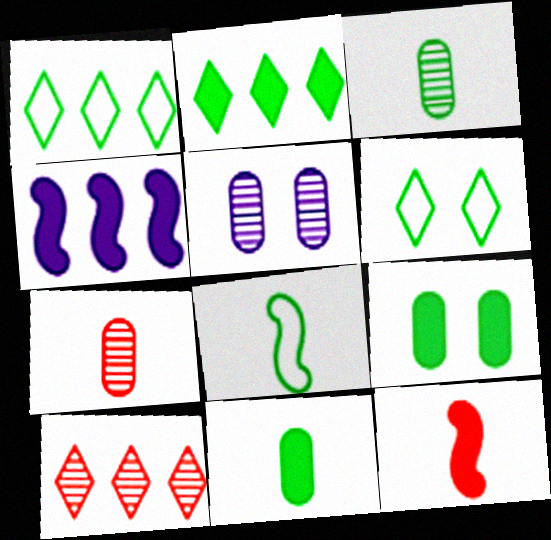[[1, 5, 12], 
[4, 6, 7]]